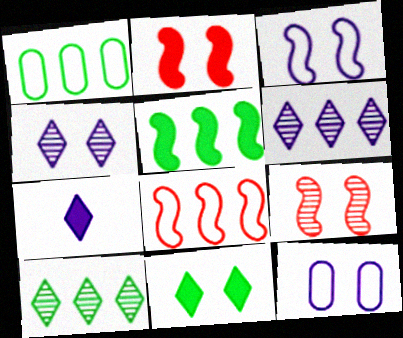[[1, 5, 10], 
[1, 7, 9], 
[9, 11, 12]]